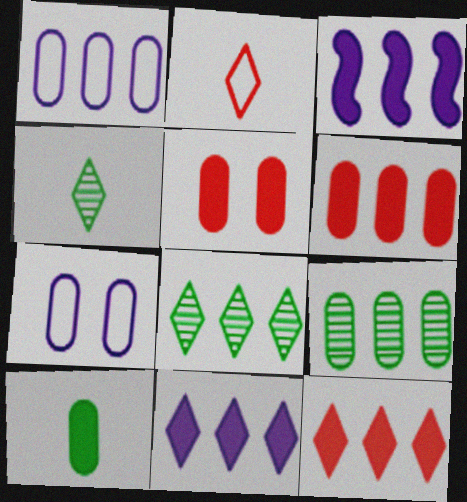[[1, 6, 9]]